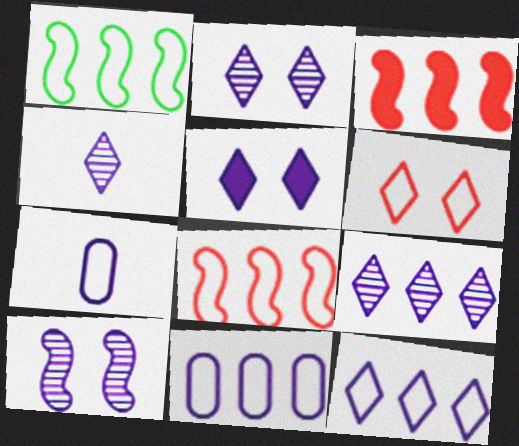[[1, 6, 7], 
[2, 4, 9], 
[4, 5, 12]]